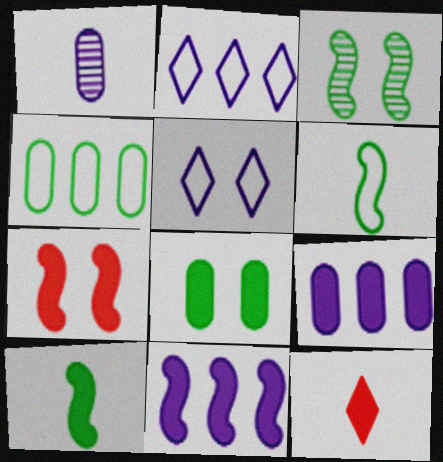[[1, 5, 11], 
[1, 6, 12], 
[7, 10, 11], 
[8, 11, 12]]